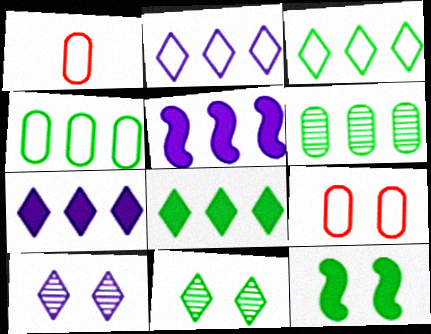[[1, 5, 11], 
[9, 10, 12]]